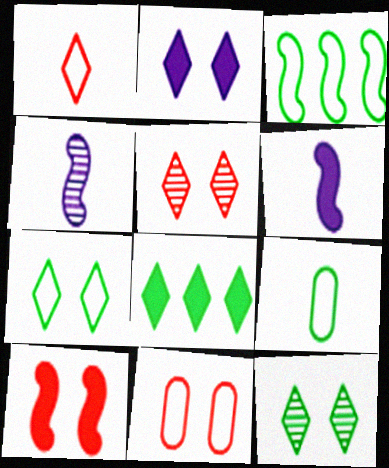[[2, 5, 7], 
[3, 4, 10], 
[3, 7, 9], 
[4, 8, 11], 
[5, 10, 11]]